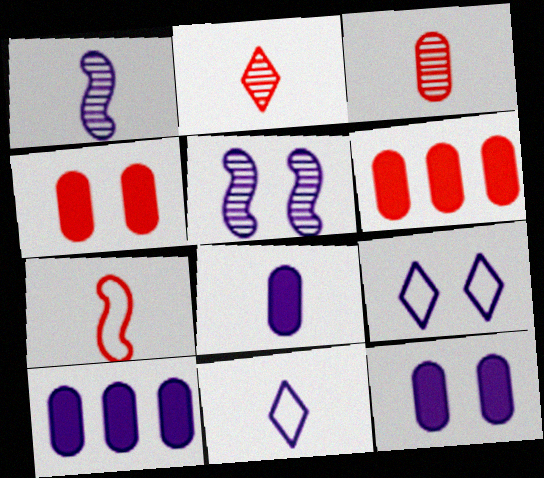[[1, 8, 11], 
[1, 9, 10], 
[5, 9, 12], 
[5, 10, 11], 
[8, 10, 12]]